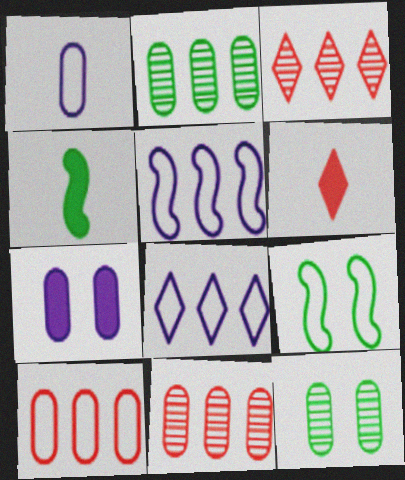[[5, 6, 12]]